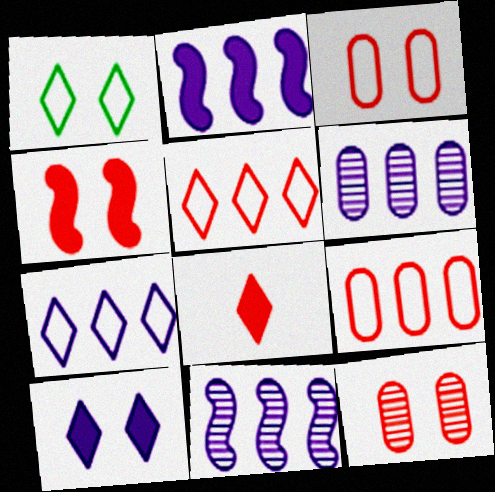[[2, 6, 7]]